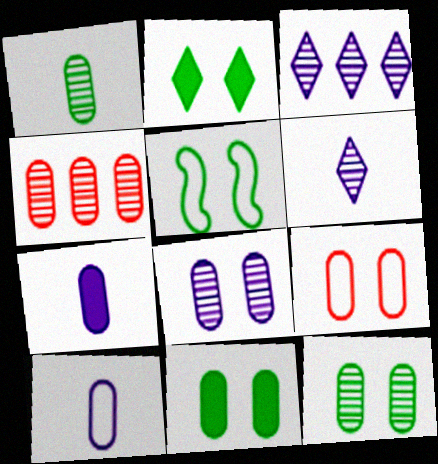[[1, 4, 8], 
[2, 5, 12], 
[4, 10, 11], 
[8, 9, 11]]